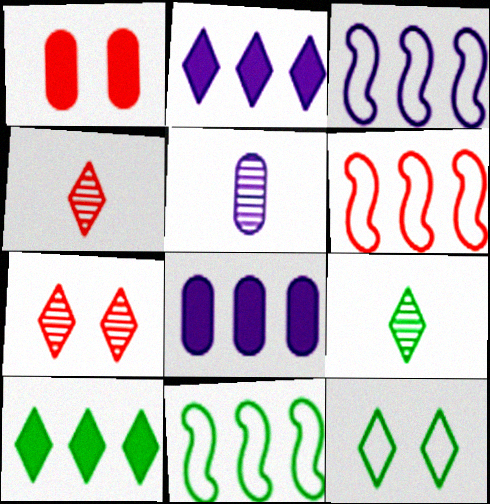[[1, 3, 9], 
[1, 4, 6], 
[2, 4, 12], 
[3, 6, 11], 
[9, 10, 12]]